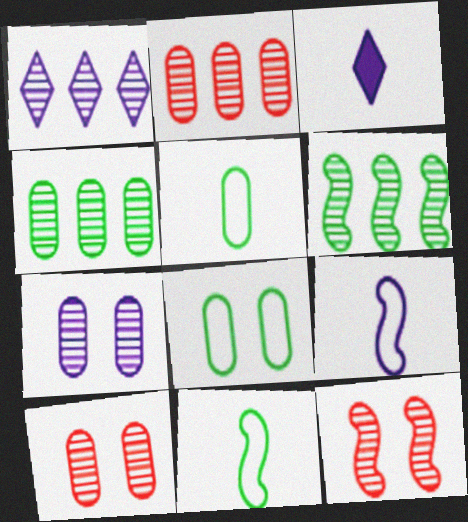[[1, 2, 6]]